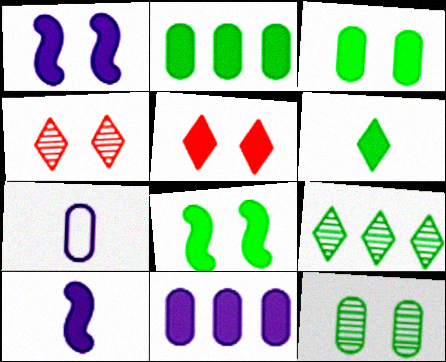[[1, 3, 5], 
[2, 5, 10], 
[2, 6, 8]]